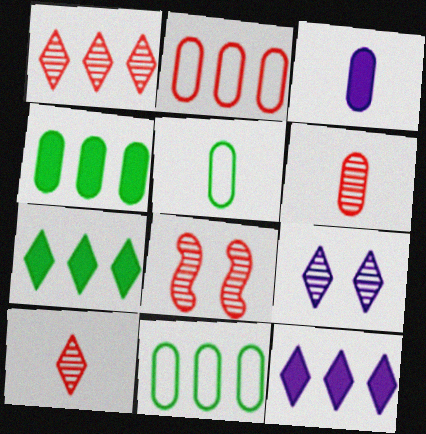[[1, 6, 8], 
[3, 5, 6], 
[5, 8, 12]]